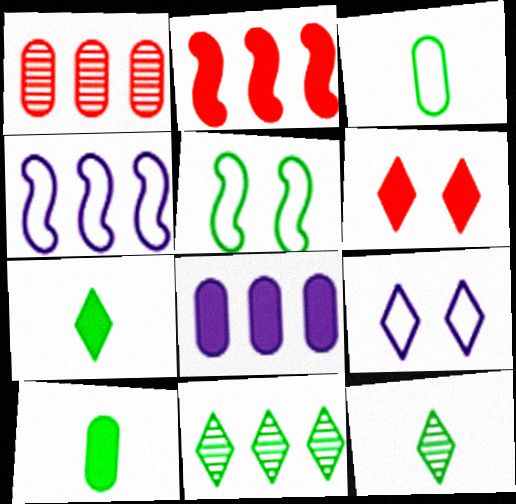[[5, 10, 11]]